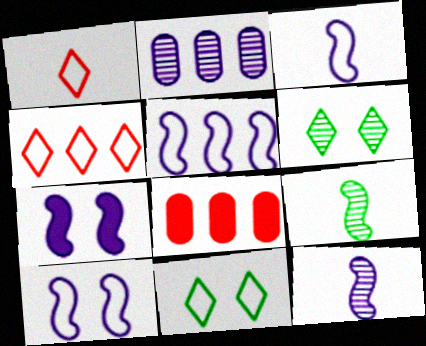[[3, 5, 10], 
[3, 6, 8], 
[5, 7, 12], 
[8, 11, 12]]